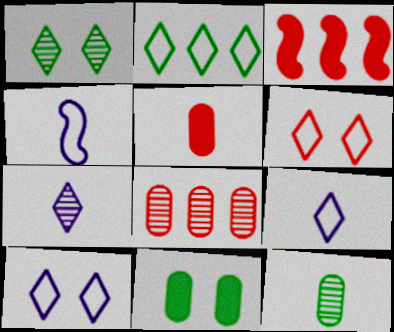[[2, 6, 9], 
[3, 10, 12]]